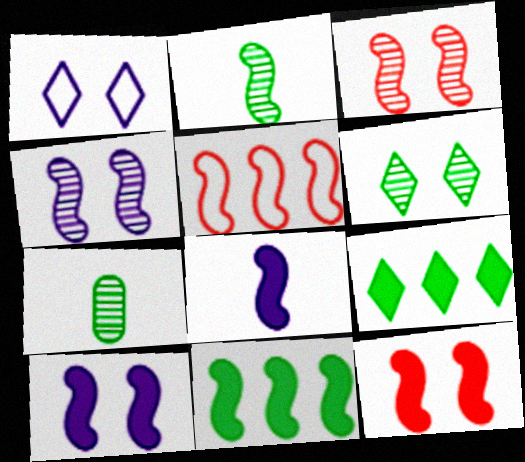[[2, 5, 10], 
[8, 11, 12]]